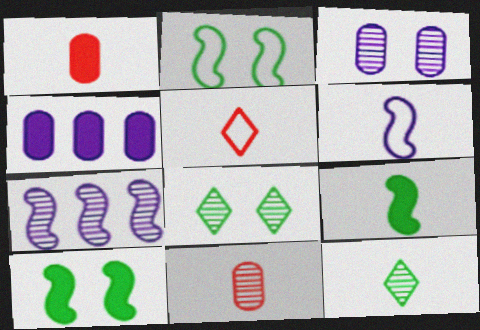[[1, 6, 12], 
[7, 8, 11]]